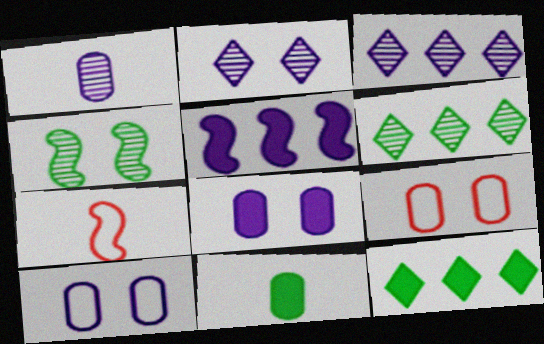[[4, 5, 7], 
[6, 7, 8]]